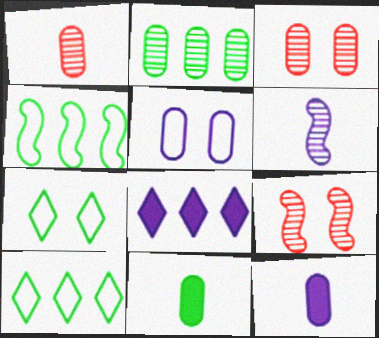[[5, 6, 8], 
[9, 10, 12]]